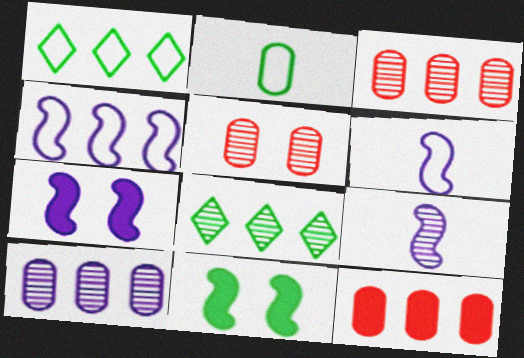[[2, 8, 11], 
[4, 7, 9], 
[4, 8, 12], 
[5, 8, 9]]